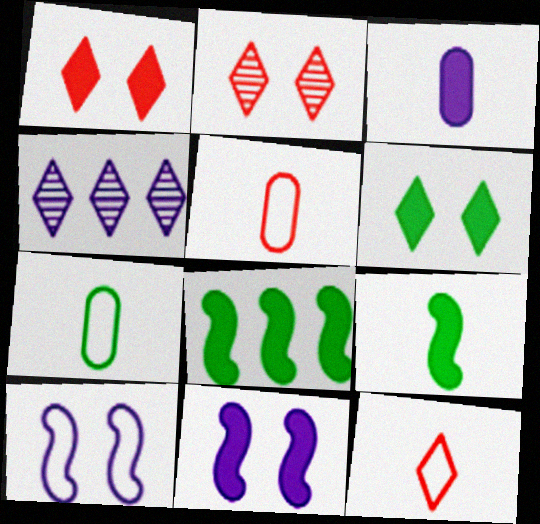[[1, 3, 8], 
[3, 4, 10], 
[4, 6, 12]]